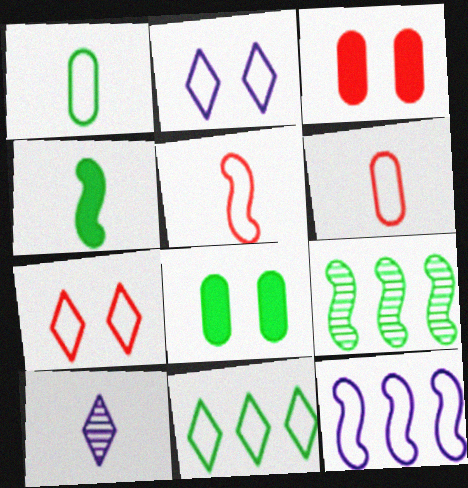[[1, 7, 12], 
[4, 6, 10]]